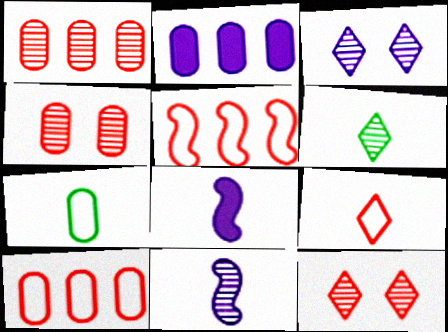[[2, 4, 7]]